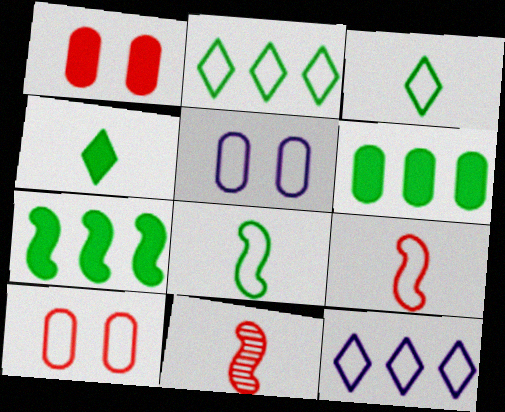[[2, 5, 9], 
[8, 10, 12]]